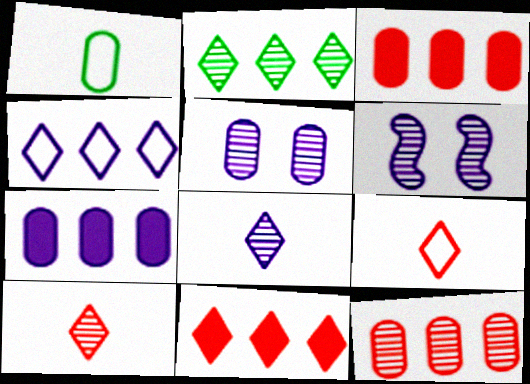[[1, 3, 5], 
[1, 6, 11], 
[2, 4, 11]]